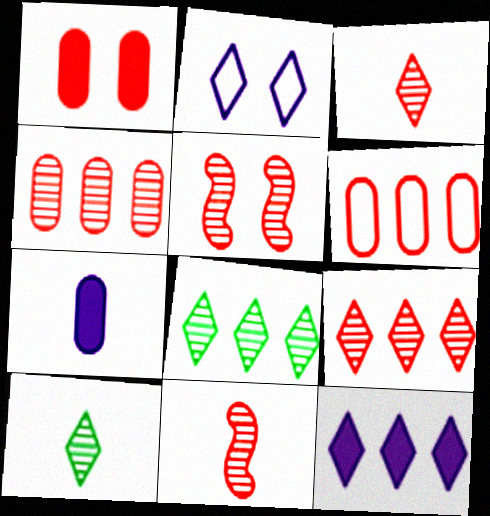[[3, 4, 5]]